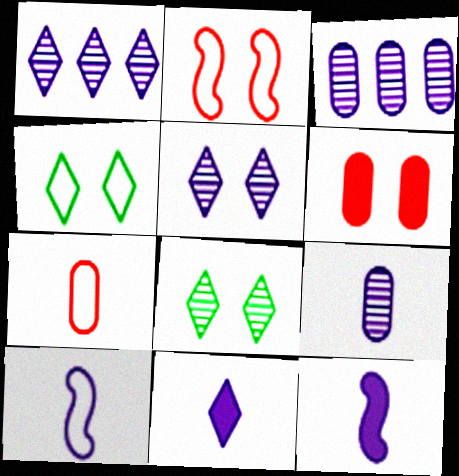[[9, 10, 11]]